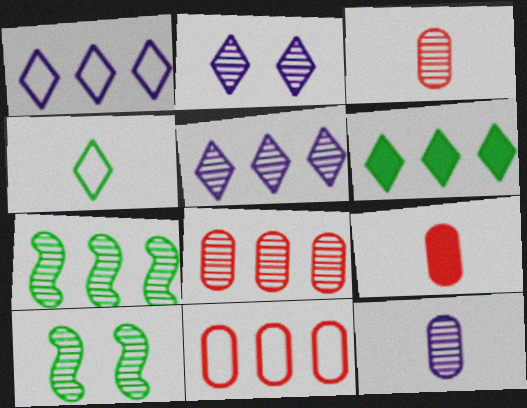[[1, 9, 10], 
[2, 3, 7], 
[3, 5, 10], 
[5, 7, 8]]